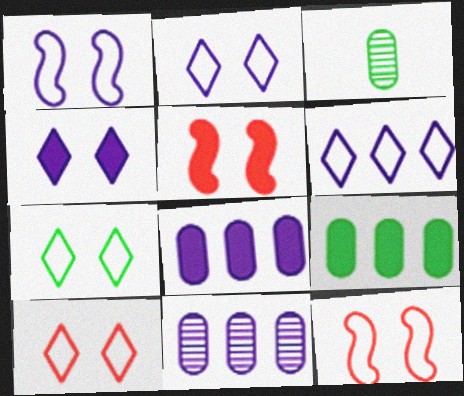[[2, 7, 10], 
[3, 5, 6]]